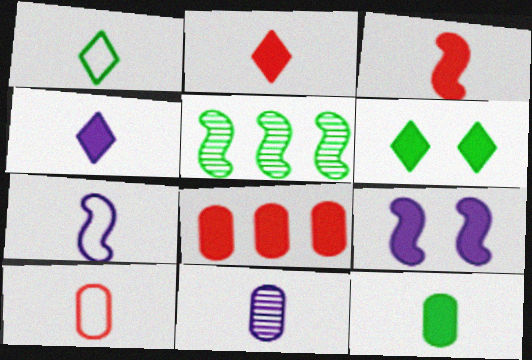[[1, 3, 11], 
[1, 7, 10], 
[3, 4, 12], 
[4, 7, 11], 
[10, 11, 12]]